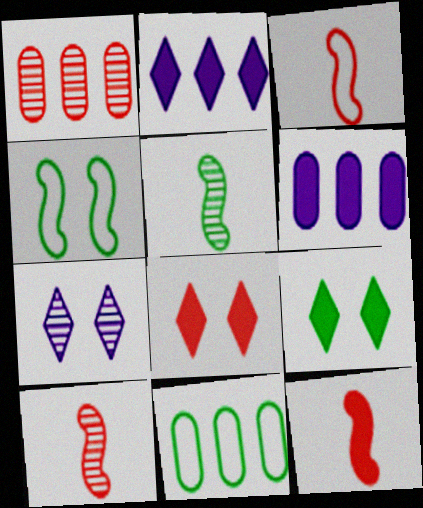[[1, 3, 8], 
[1, 5, 7], 
[1, 6, 11], 
[3, 10, 12], 
[5, 9, 11], 
[6, 9, 12], 
[7, 11, 12]]